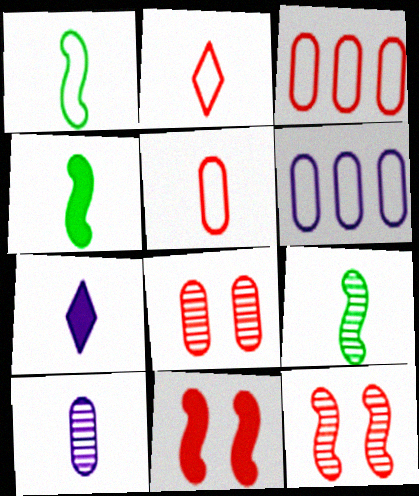[[1, 4, 9], 
[2, 4, 10], 
[5, 7, 9]]